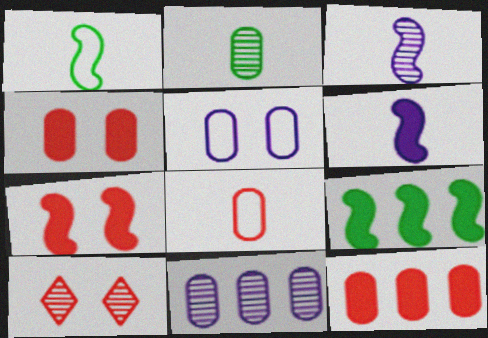[[2, 5, 12], 
[6, 7, 9]]